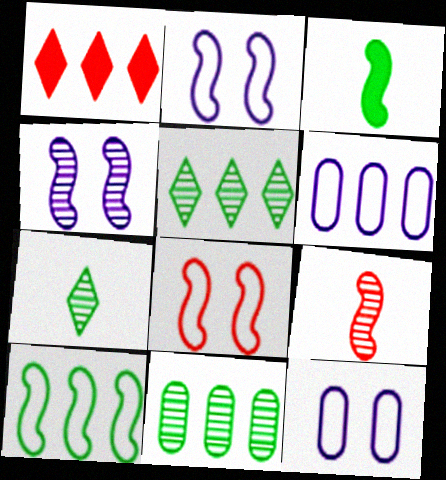[]